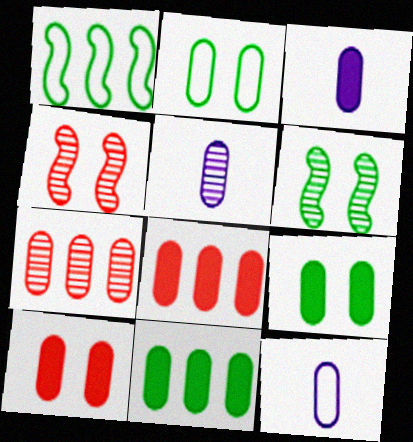[[2, 3, 7], 
[2, 5, 8], 
[3, 5, 12], 
[3, 8, 9], 
[3, 10, 11], 
[7, 9, 12]]